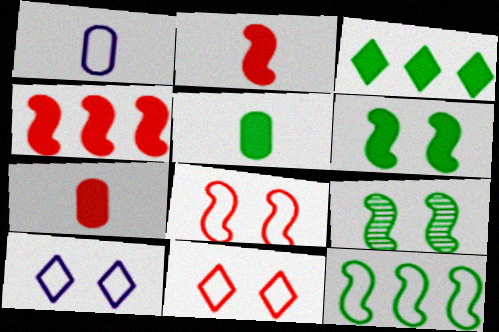[[1, 11, 12], 
[3, 5, 6]]